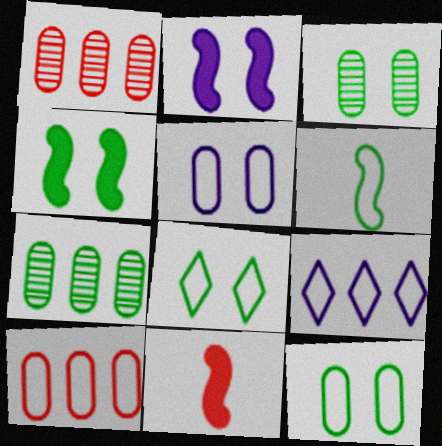[[3, 4, 8], 
[3, 9, 11]]